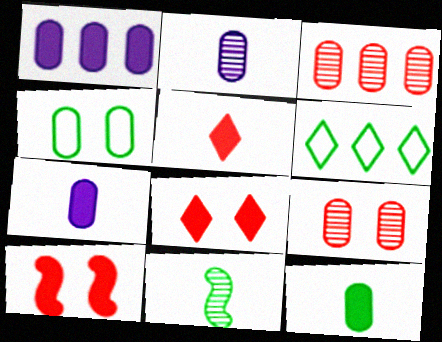[[2, 6, 10], 
[3, 4, 7]]